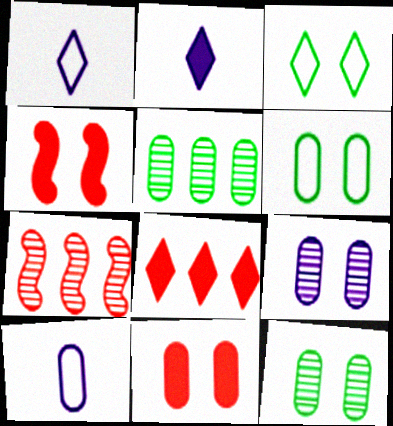[[1, 4, 5], 
[2, 6, 7], 
[3, 4, 9], 
[5, 10, 11], 
[6, 9, 11]]